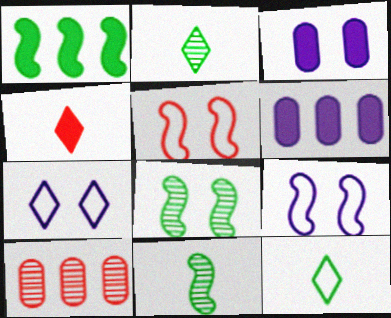[[1, 3, 4], 
[2, 5, 6], 
[4, 5, 10]]